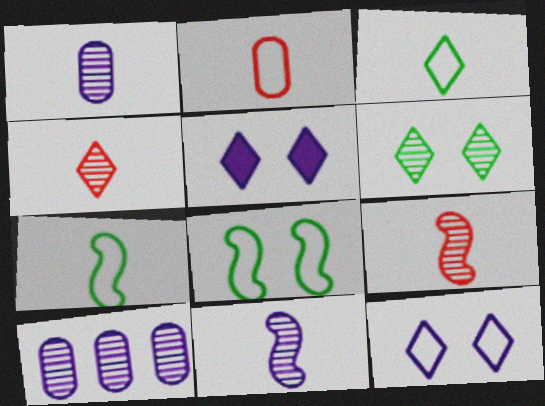[[6, 9, 10]]